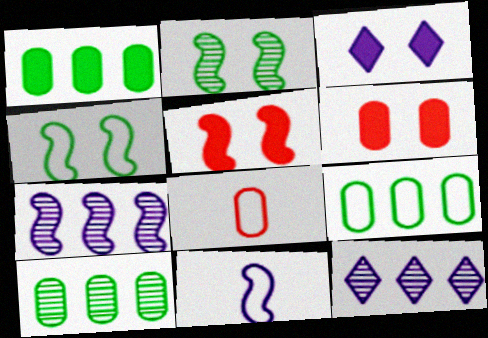[[1, 9, 10]]